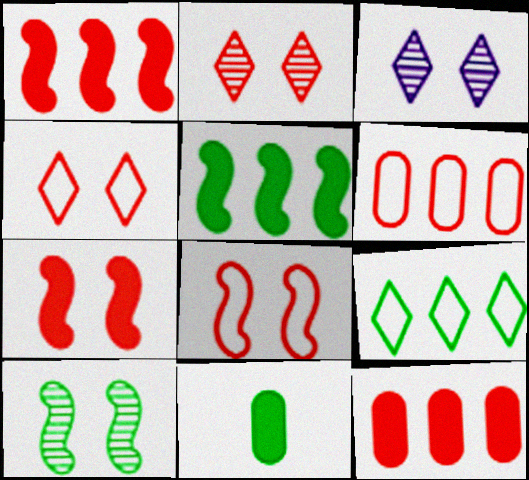[[9, 10, 11]]